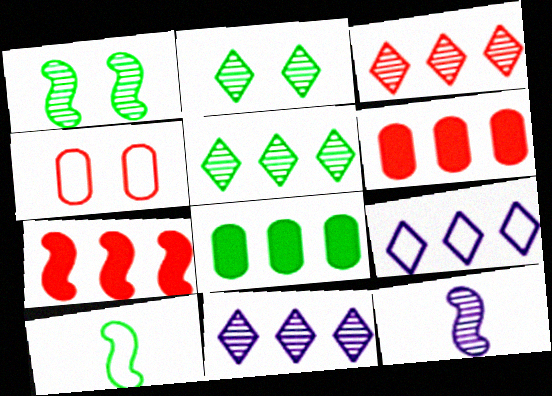[[2, 8, 10], 
[3, 5, 11], 
[4, 9, 10]]